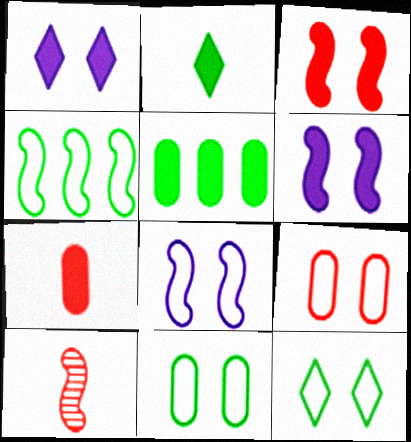[[4, 6, 10], 
[8, 9, 12]]